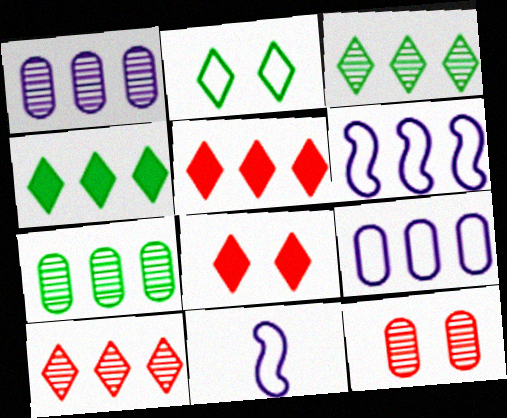[[4, 11, 12], 
[5, 6, 7], 
[7, 8, 11]]